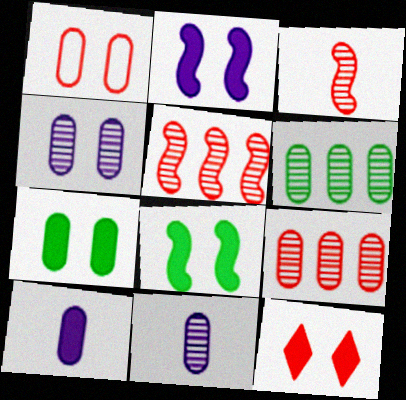[[1, 4, 7], 
[1, 6, 10], 
[2, 7, 12]]